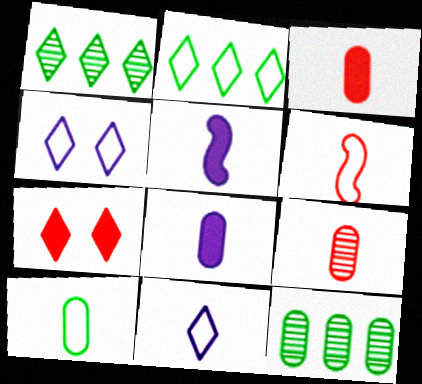[[1, 7, 11], 
[6, 10, 11], 
[8, 9, 10]]